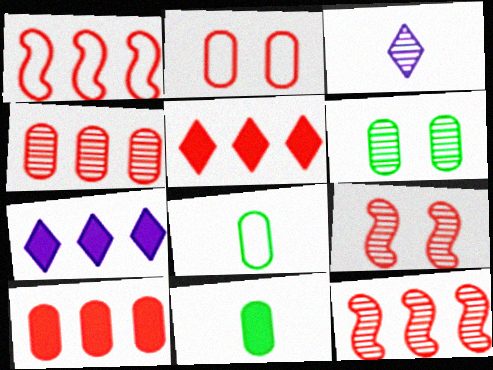[[1, 4, 5], 
[3, 6, 12], 
[7, 8, 9]]